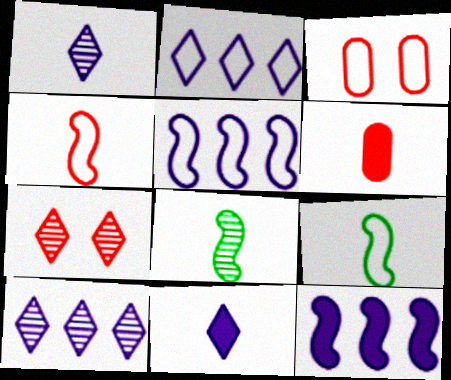[[1, 6, 9], 
[2, 3, 9]]